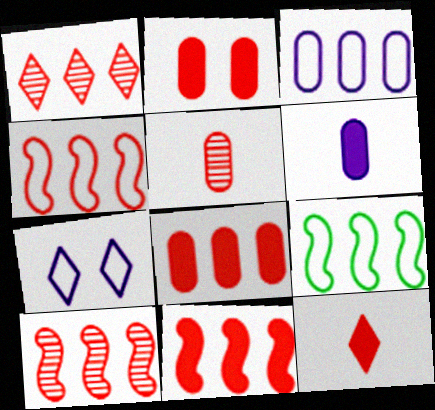[[1, 4, 8], 
[2, 11, 12], 
[4, 10, 11]]